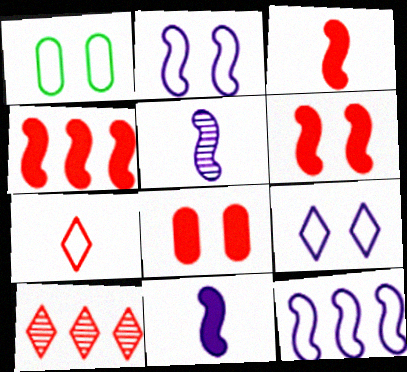[[1, 7, 12], 
[1, 10, 11], 
[3, 4, 6]]